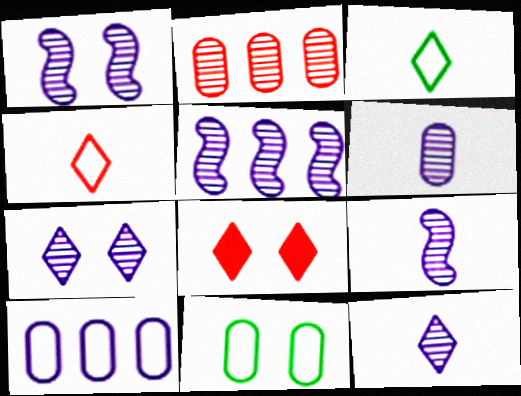[[1, 5, 9], 
[1, 8, 11], 
[5, 6, 7], 
[6, 9, 12]]